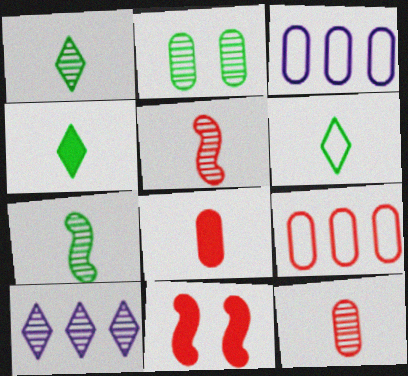[[1, 3, 11], 
[1, 4, 6], 
[2, 3, 8], 
[2, 5, 10]]